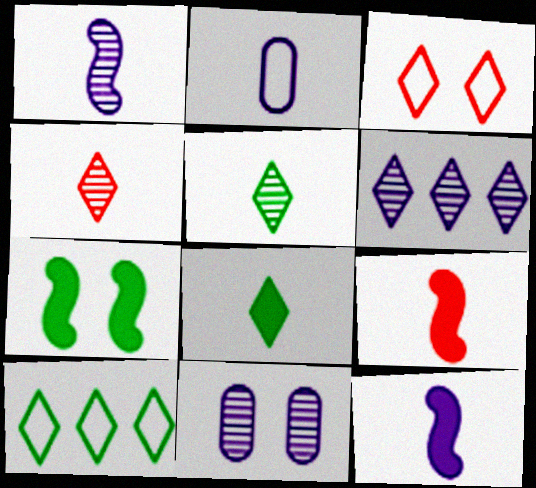[[1, 6, 11], 
[2, 5, 9], 
[3, 6, 8], 
[3, 7, 11], 
[9, 10, 11]]